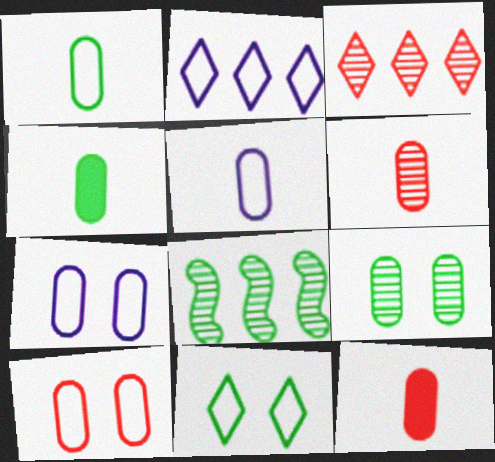[[4, 5, 6], 
[4, 8, 11]]